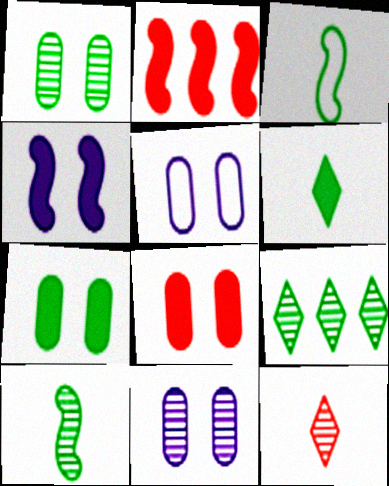[[1, 5, 8], 
[1, 9, 10], 
[3, 7, 9]]